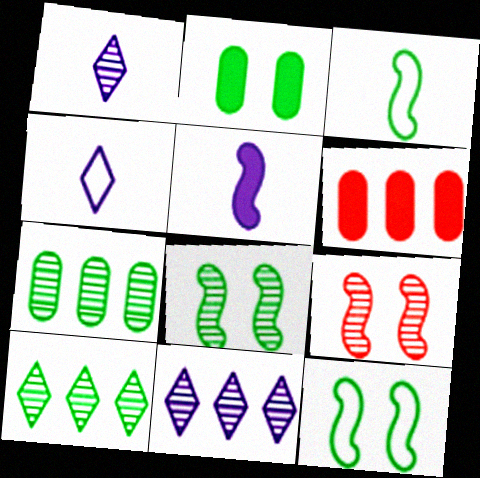[[1, 6, 12], 
[1, 7, 9], 
[2, 3, 10], 
[4, 6, 8]]